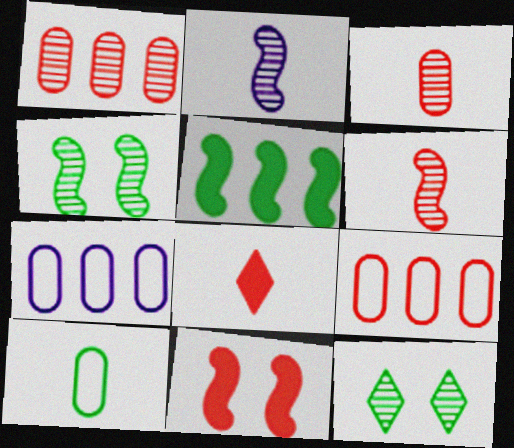[[1, 2, 12], 
[2, 8, 10], 
[4, 7, 8], 
[5, 10, 12]]